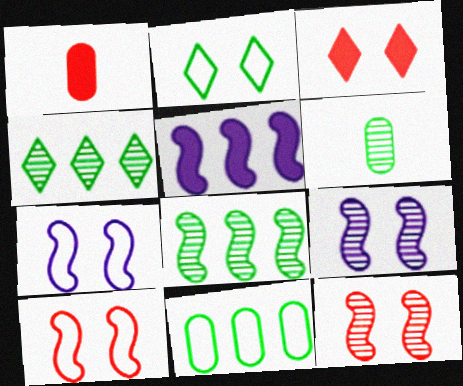[[1, 4, 7]]